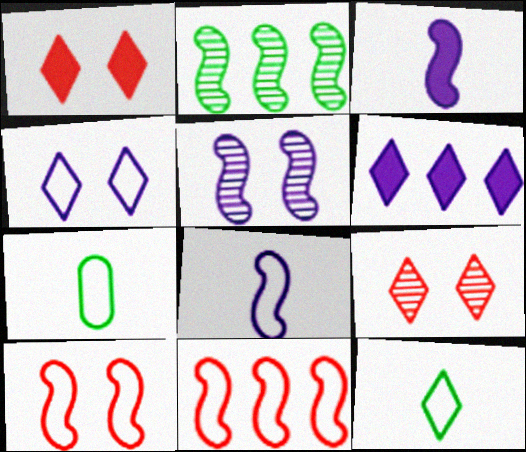[[2, 3, 10], 
[4, 7, 11], 
[6, 9, 12]]